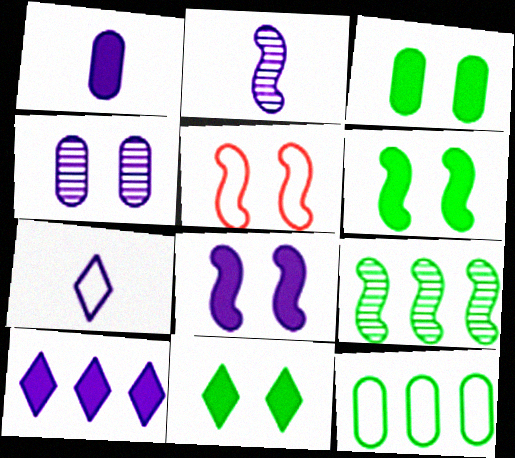[[1, 2, 7], 
[1, 8, 10], 
[3, 6, 11], 
[4, 5, 11], 
[5, 7, 12]]